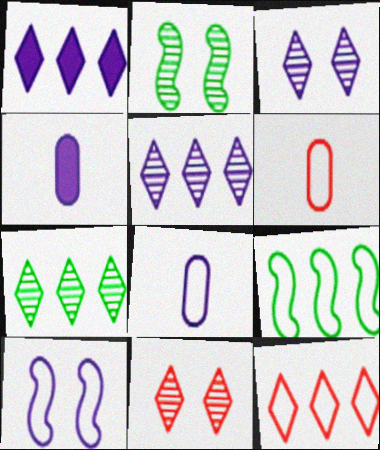[[1, 2, 6], 
[1, 7, 12], 
[2, 4, 12], 
[4, 5, 10], 
[4, 9, 11]]